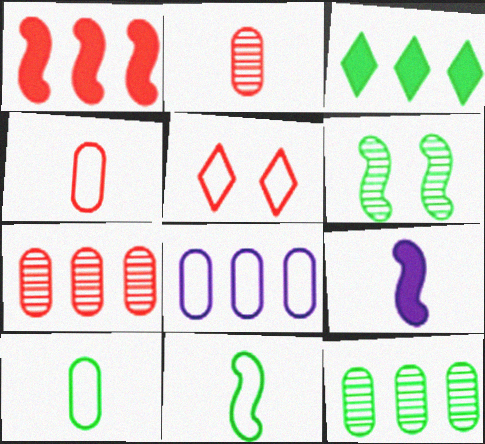[[1, 2, 5], 
[3, 6, 10], 
[5, 8, 11], 
[5, 9, 12]]